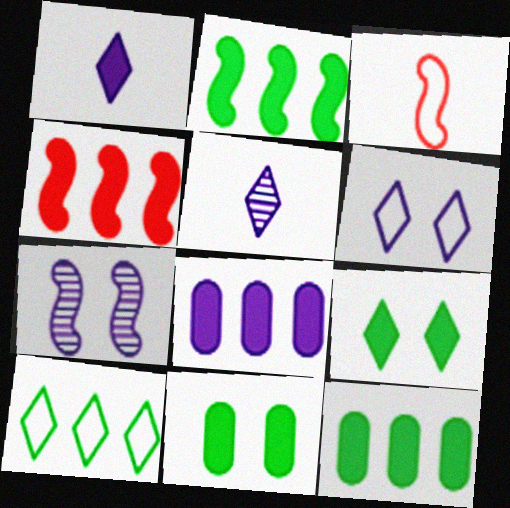[[1, 4, 11], 
[2, 3, 7]]